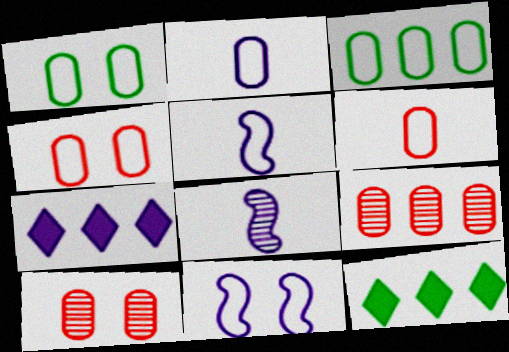[[2, 3, 4], 
[4, 8, 12], 
[5, 10, 12]]